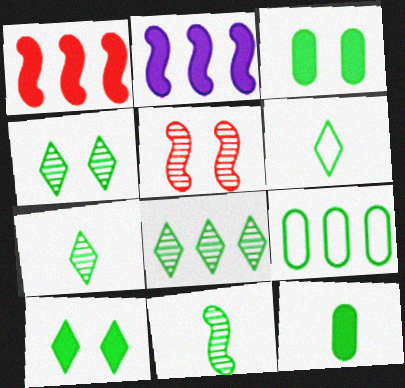[[4, 7, 8], 
[6, 8, 10], 
[6, 11, 12], 
[9, 10, 11]]